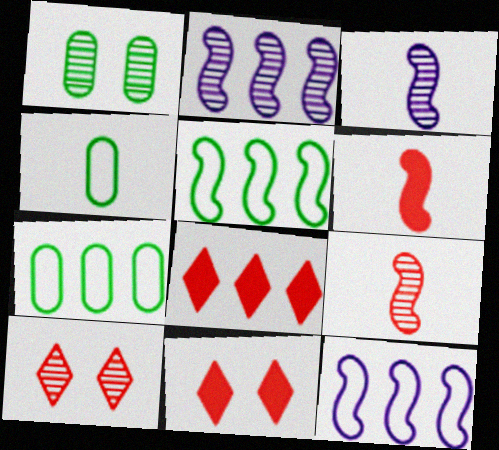[[2, 4, 11], 
[2, 7, 8], 
[3, 7, 11]]